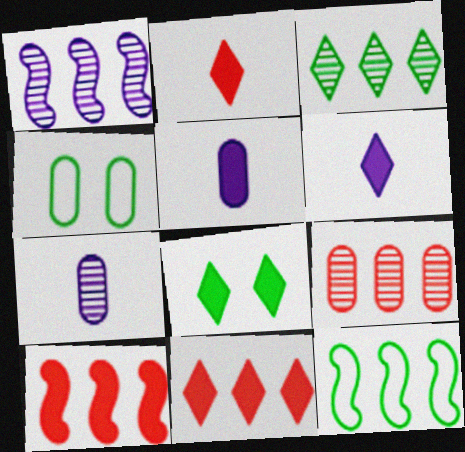[[1, 2, 4], 
[1, 3, 9], 
[1, 10, 12], 
[4, 5, 9], 
[5, 8, 10], 
[6, 8, 11]]